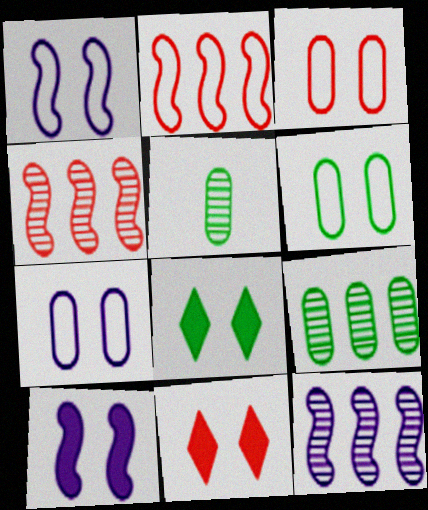[[3, 6, 7]]